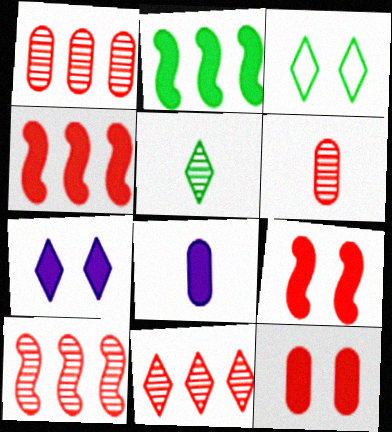[[1, 10, 11], 
[3, 8, 10]]